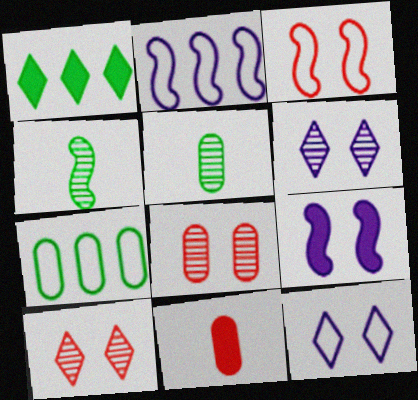[[1, 9, 11]]